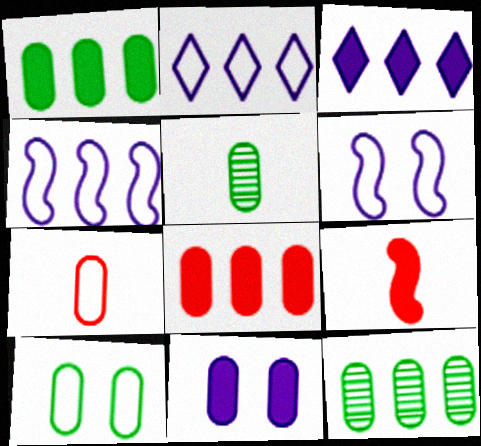[[1, 5, 10], 
[7, 11, 12]]